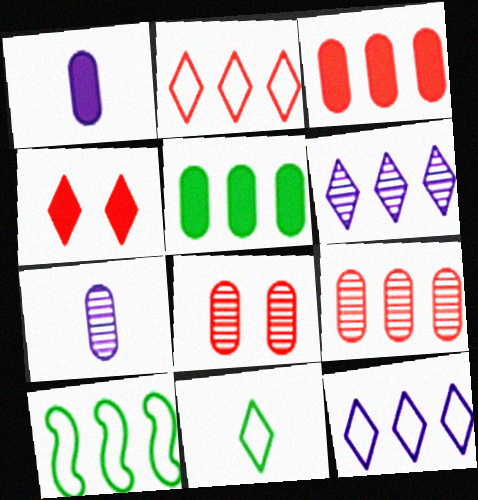[[3, 6, 10], 
[4, 6, 11], 
[4, 7, 10]]